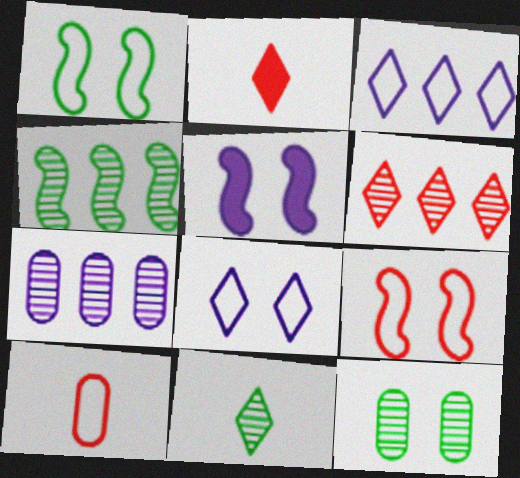[[1, 2, 7], 
[1, 3, 10], 
[4, 6, 7], 
[4, 11, 12]]